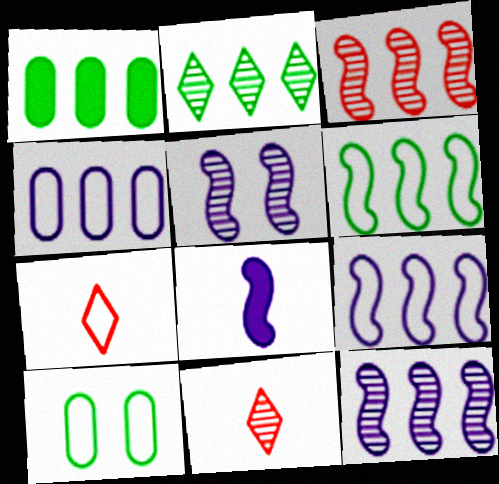[[1, 2, 6], 
[1, 5, 7], 
[5, 8, 9], 
[7, 9, 10]]